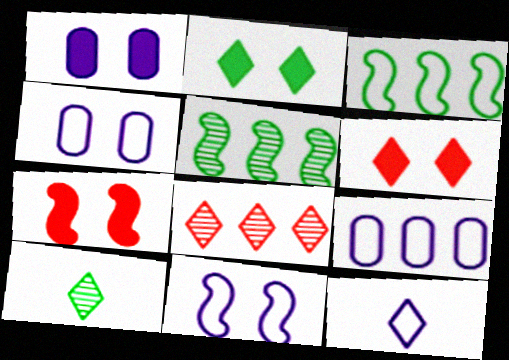[[1, 2, 7], 
[2, 8, 12], 
[7, 9, 10], 
[9, 11, 12]]